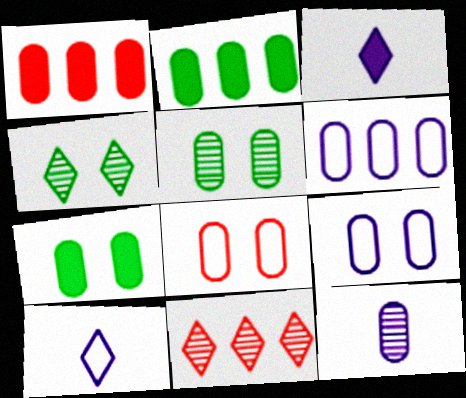[[2, 8, 12]]